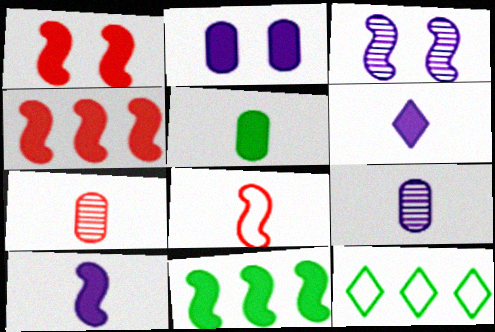[[1, 9, 12], 
[1, 10, 11], 
[3, 8, 11]]